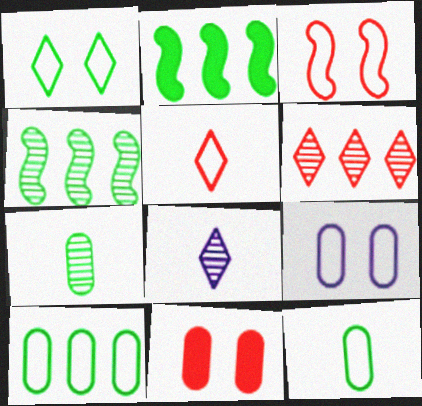[[1, 2, 7], 
[1, 3, 9]]